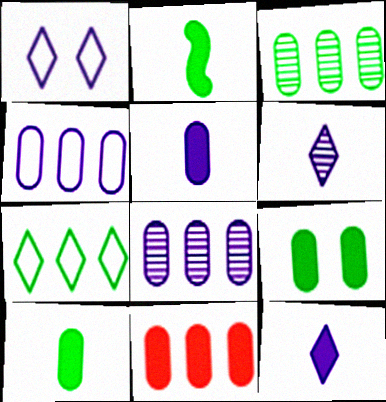[[3, 4, 11], 
[5, 9, 11]]